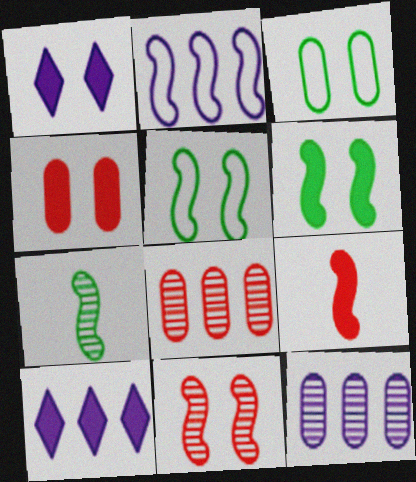[[1, 3, 11], 
[1, 4, 6], 
[2, 10, 12]]